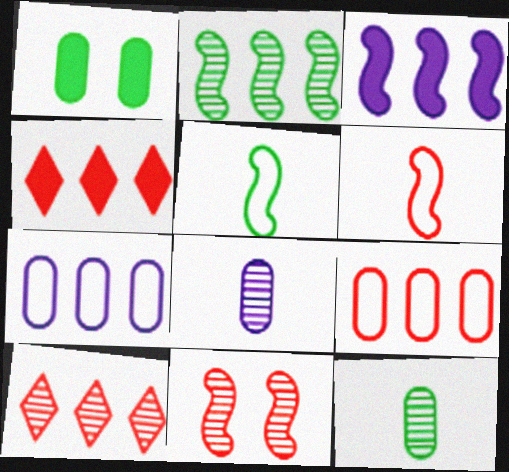[[1, 8, 9], 
[2, 4, 7], 
[3, 5, 11]]